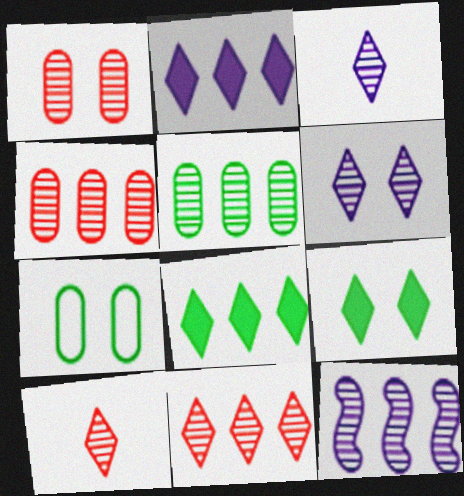[[5, 11, 12]]